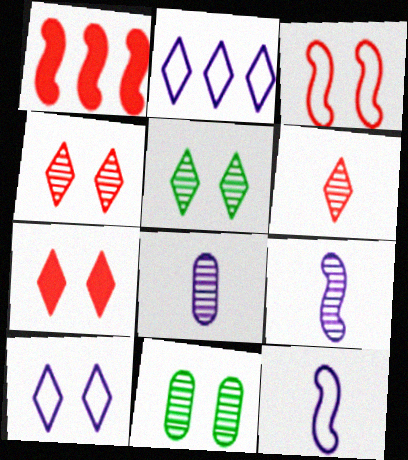[[5, 7, 10]]